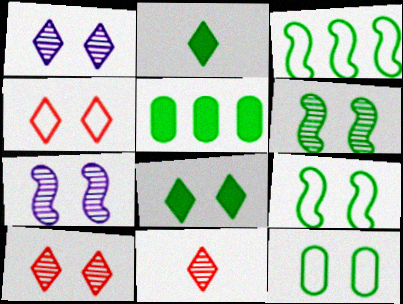[[1, 4, 8], 
[6, 8, 12]]